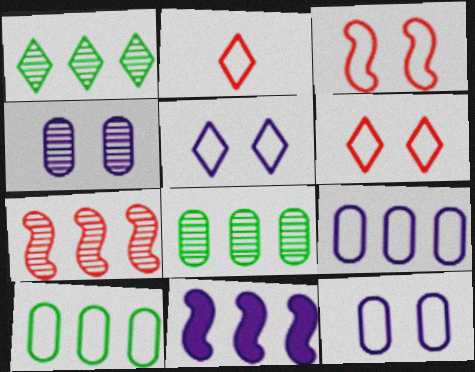[]